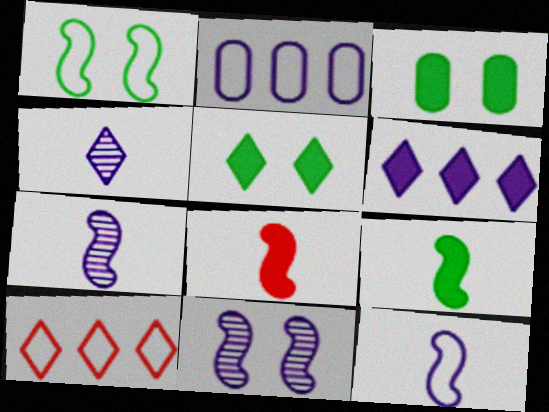[[3, 6, 8], 
[3, 7, 10], 
[4, 5, 10]]